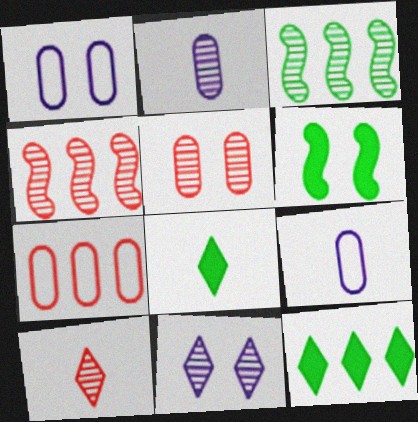[[1, 4, 8], 
[4, 5, 10]]